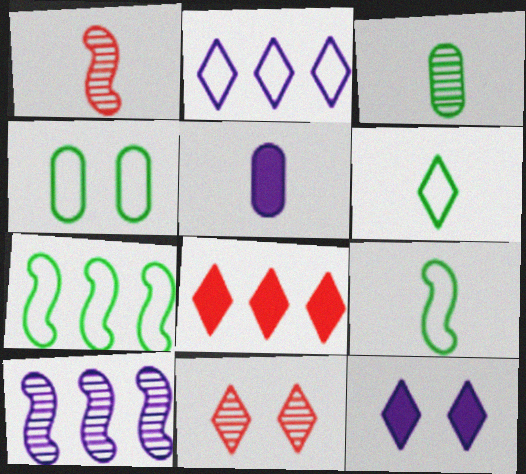[[1, 5, 6], 
[3, 10, 11], 
[4, 6, 7], 
[5, 7, 11]]